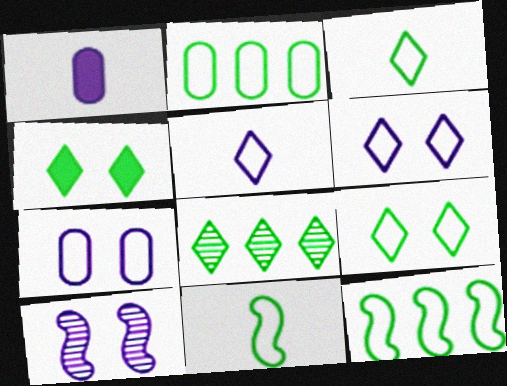[[2, 9, 11], 
[3, 4, 8]]